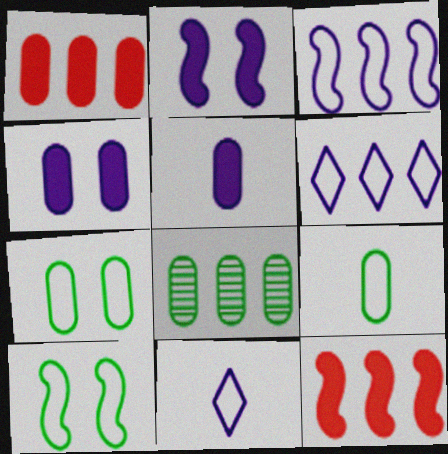[[6, 8, 12]]